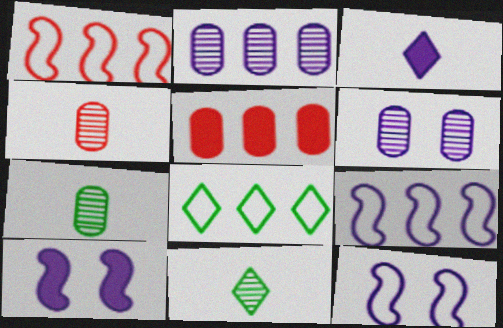[[2, 3, 12], 
[3, 6, 9], 
[4, 8, 10], 
[5, 11, 12]]